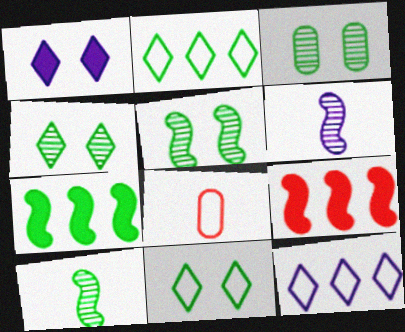[[3, 4, 5]]